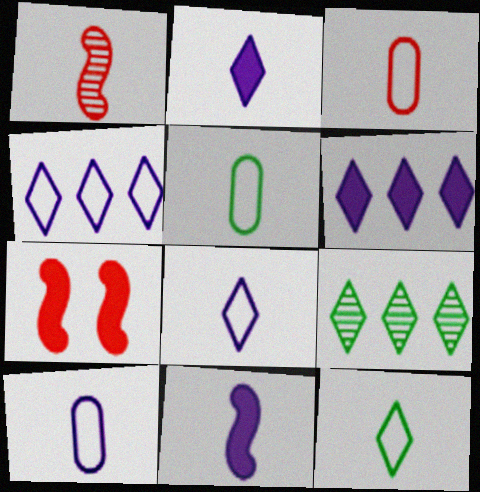[[1, 2, 5], 
[3, 5, 10], 
[7, 9, 10]]